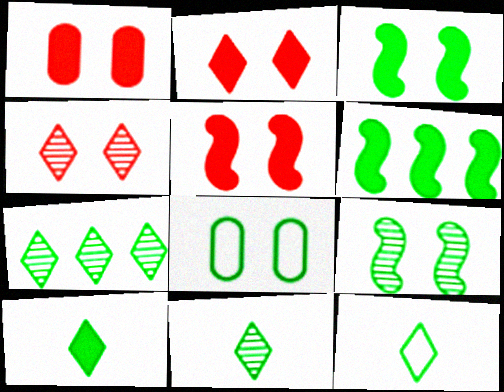[[1, 2, 5], 
[6, 8, 11], 
[10, 11, 12]]